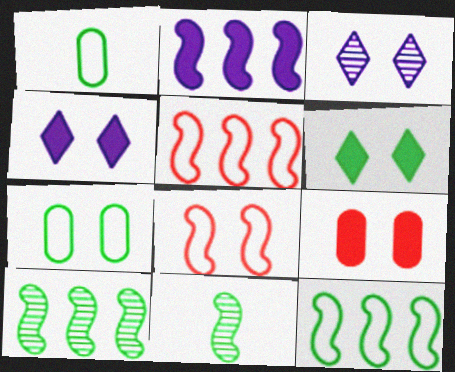[[1, 6, 10], 
[2, 5, 10], 
[2, 8, 11]]